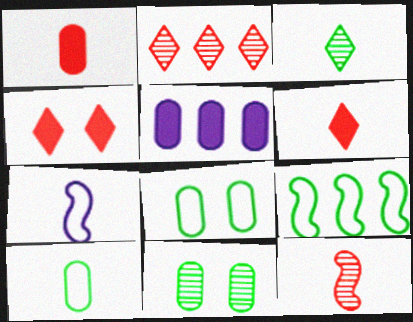[[1, 3, 7], 
[2, 5, 9]]